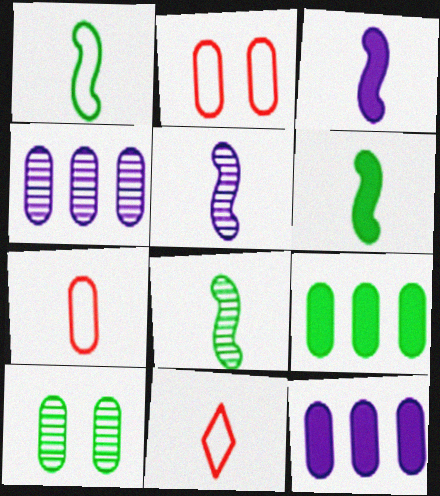[[1, 6, 8], 
[7, 10, 12]]